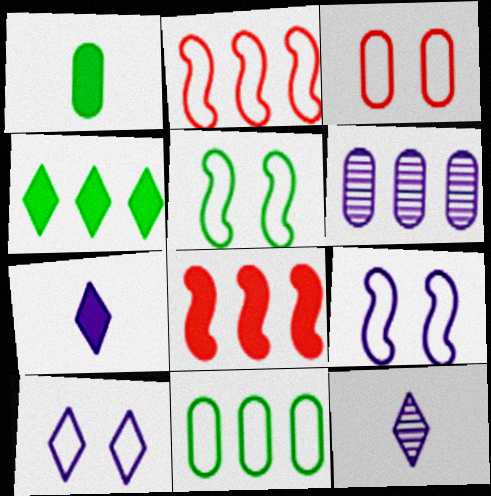[[1, 3, 6], 
[2, 4, 6], 
[3, 5, 10], 
[6, 7, 9]]